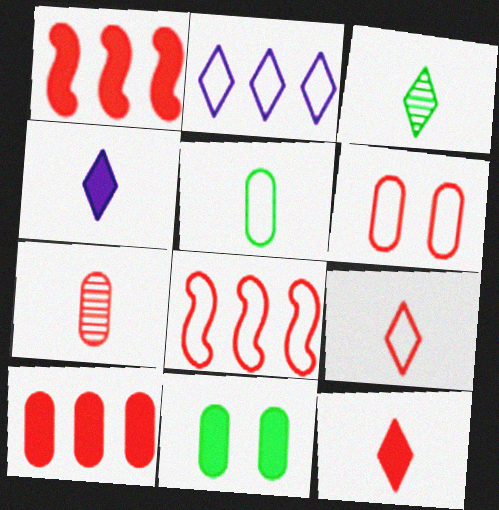[[1, 4, 11], 
[3, 4, 9], 
[6, 7, 10], 
[6, 8, 9]]